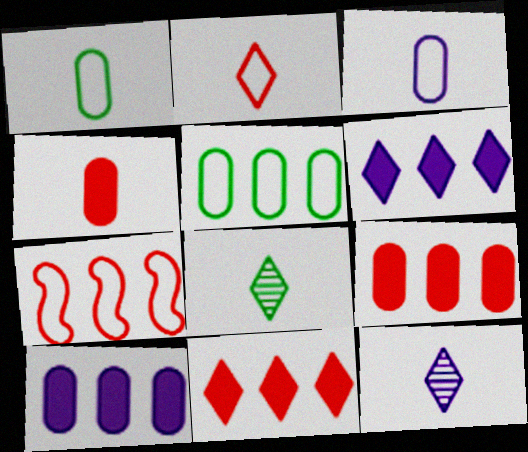[]